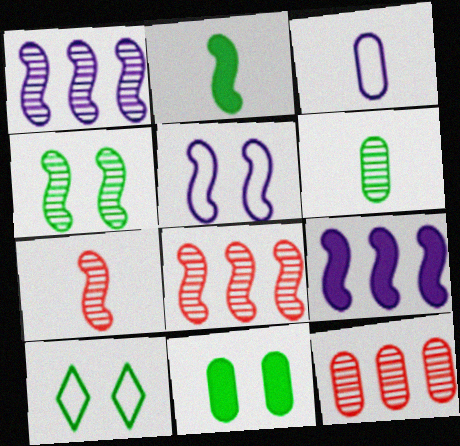[[1, 4, 7], 
[2, 5, 8], 
[3, 11, 12], 
[4, 10, 11]]